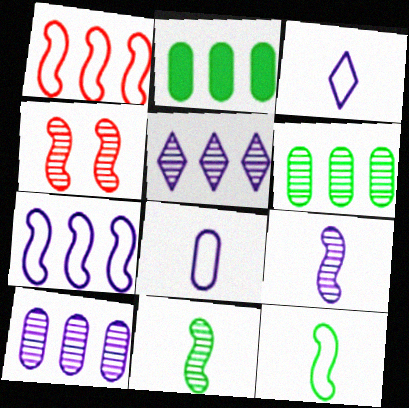[[1, 2, 5], 
[2, 3, 4]]